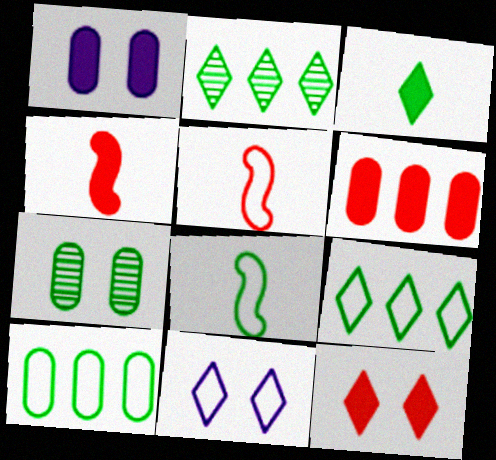[[1, 2, 5], 
[4, 6, 12], 
[5, 10, 11]]